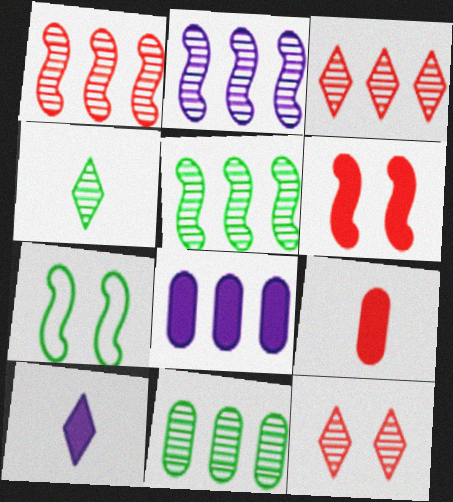[[1, 2, 5], 
[2, 3, 11]]